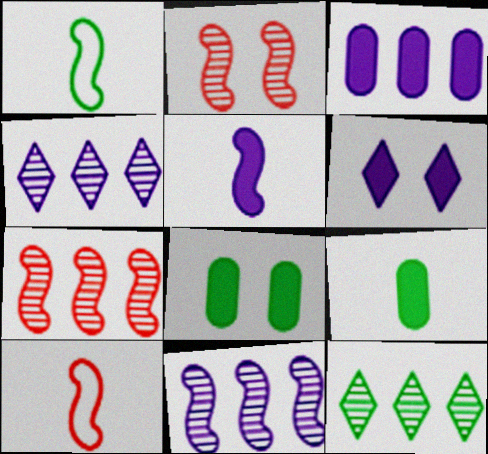[[1, 8, 12], 
[3, 5, 6], 
[4, 8, 10]]